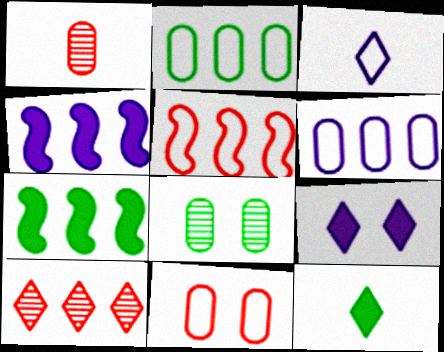[[2, 4, 10], 
[6, 7, 10]]